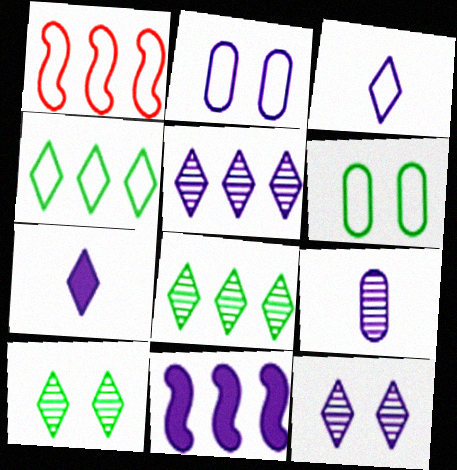[[1, 3, 6]]